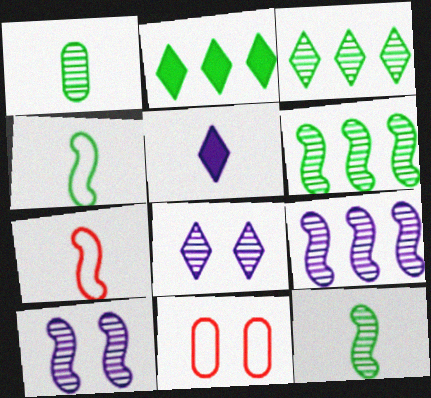[[1, 5, 7], 
[5, 6, 11]]